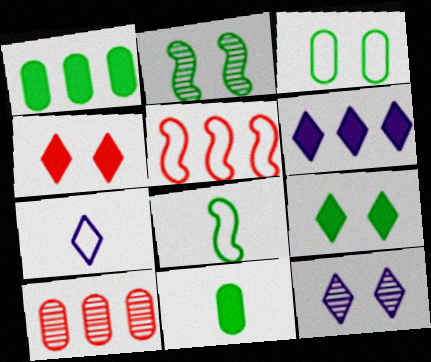[[2, 3, 9], 
[3, 5, 7], 
[5, 11, 12], 
[6, 7, 12]]